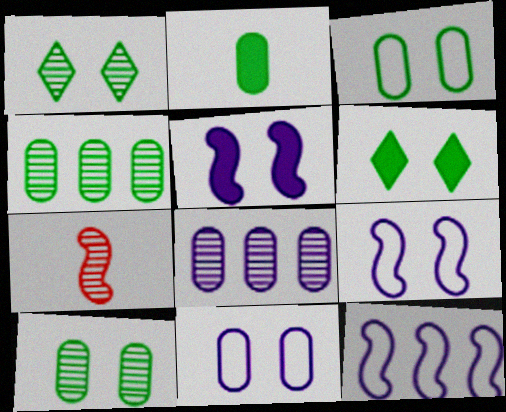[[1, 7, 8], 
[2, 3, 4]]